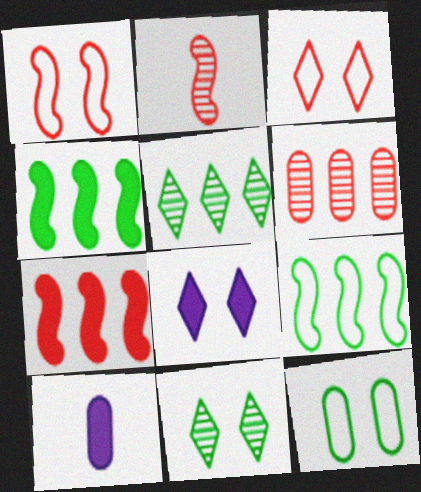[[1, 2, 7], 
[1, 5, 10], 
[3, 8, 11], 
[6, 10, 12]]